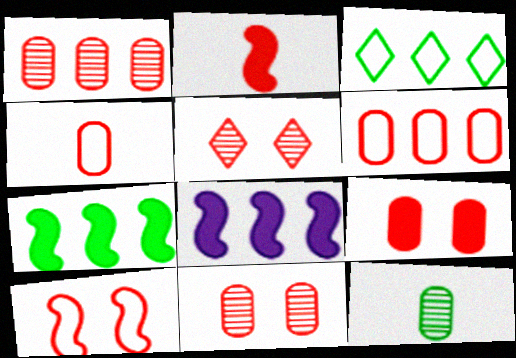[[1, 3, 8], 
[1, 4, 9], 
[2, 5, 6], 
[5, 9, 10]]